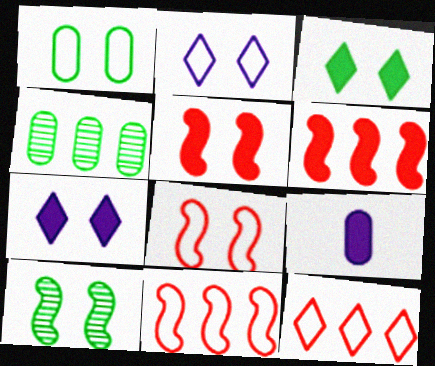[[1, 2, 8], 
[1, 3, 10], 
[3, 6, 9], 
[9, 10, 12]]